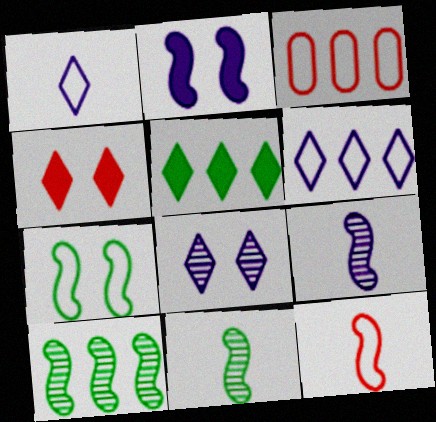[[1, 3, 7], 
[2, 10, 12]]